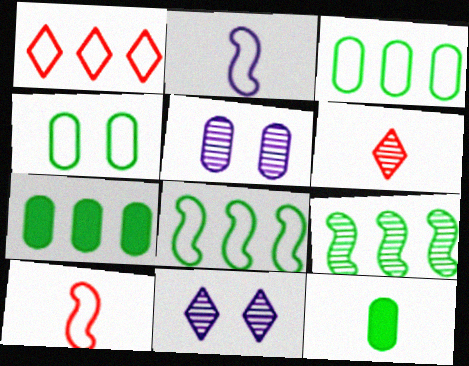[[1, 2, 4], 
[2, 6, 12], 
[5, 6, 9], 
[7, 10, 11]]